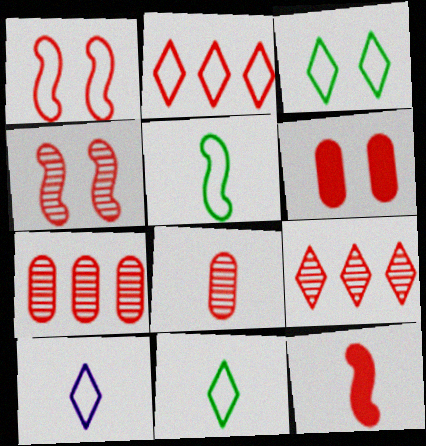[[2, 3, 10], 
[4, 8, 9]]